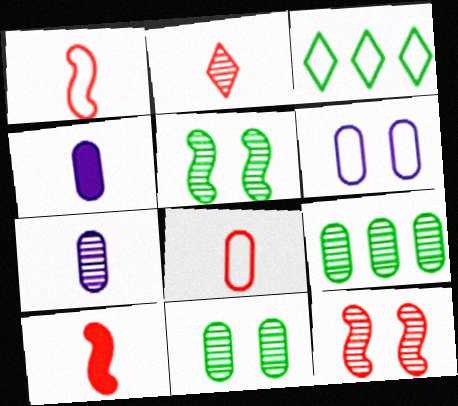[[1, 3, 6], 
[2, 8, 10], 
[3, 4, 12]]